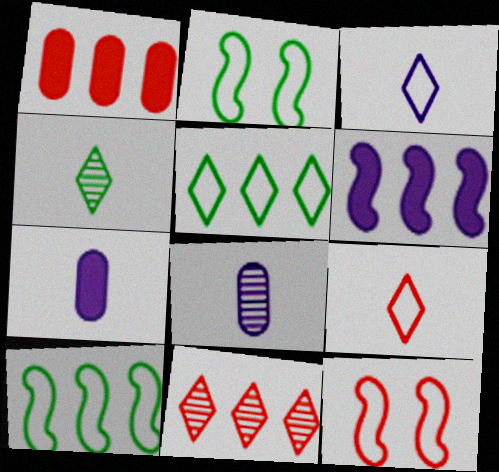[[2, 7, 11]]